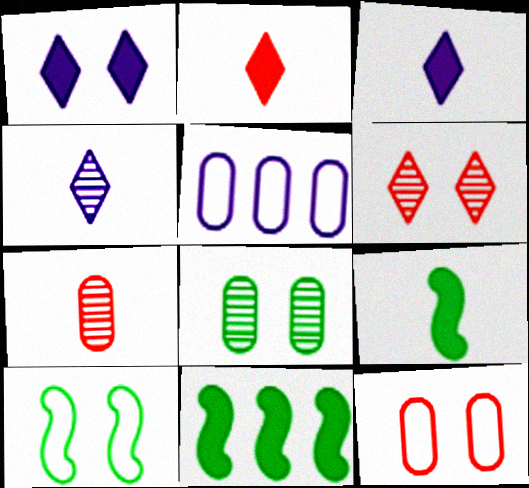[[4, 11, 12], 
[5, 6, 9]]